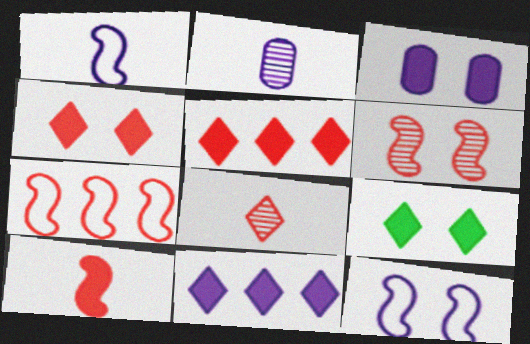[[2, 7, 9], 
[2, 11, 12], 
[6, 7, 10]]